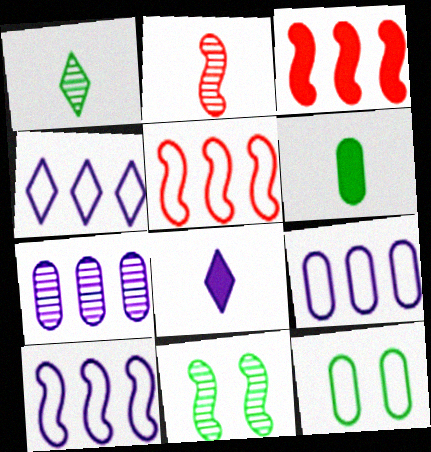[[4, 9, 10]]